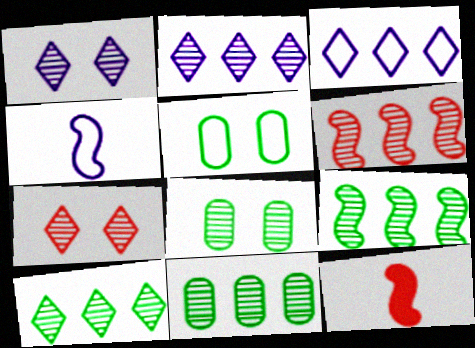[[2, 5, 12], 
[2, 6, 11], 
[3, 8, 12], 
[9, 10, 11]]